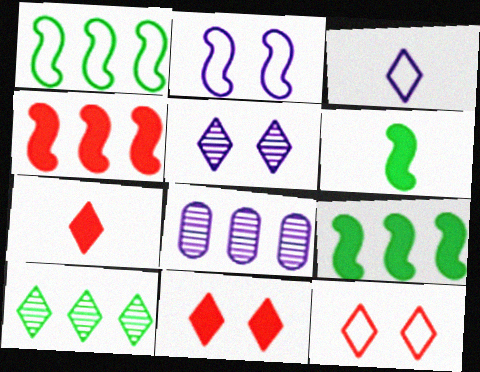[[3, 10, 11], 
[6, 8, 12]]